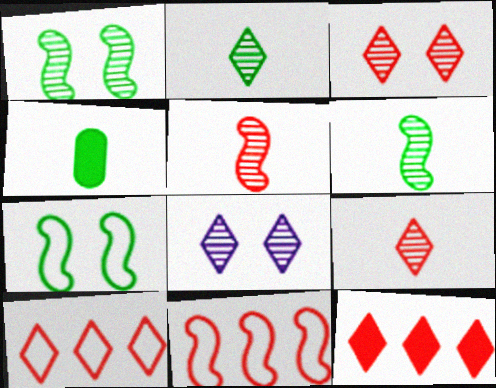[[4, 8, 11]]